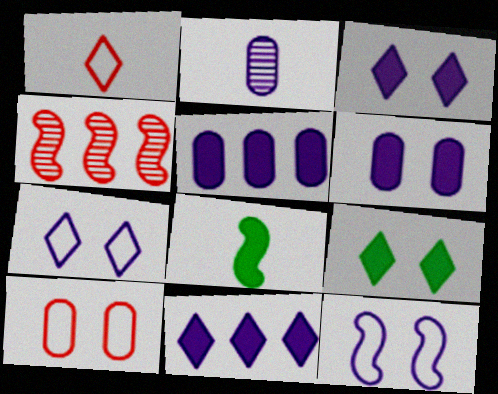[[1, 2, 8], 
[2, 11, 12], 
[4, 8, 12]]